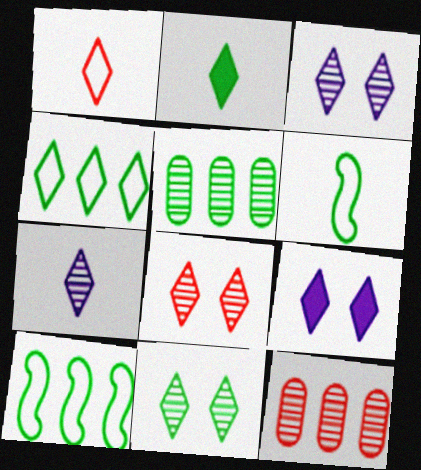[[1, 2, 7], 
[2, 4, 11], 
[3, 8, 11], 
[6, 9, 12]]